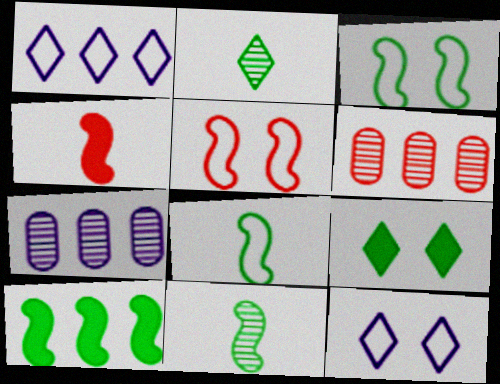[[1, 6, 10], 
[3, 10, 11]]